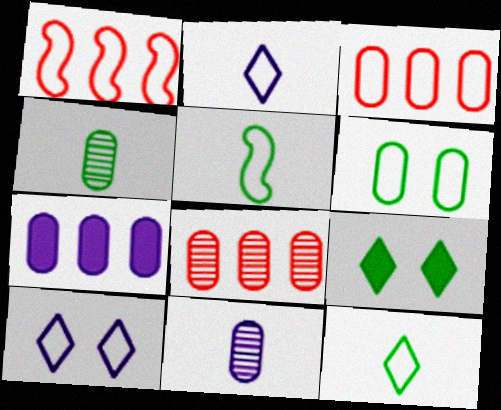[[1, 2, 6], 
[1, 9, 11], 
[3, 5, 10]]